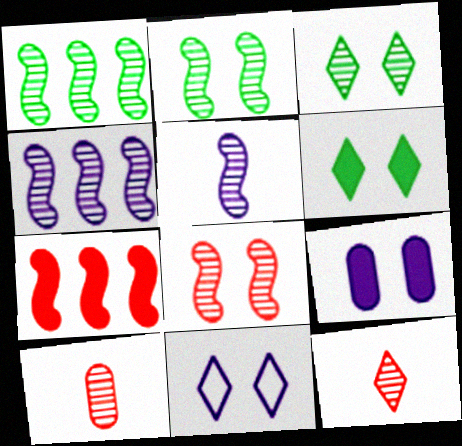[[1, 5, 8], 
[3, 4, 10]]